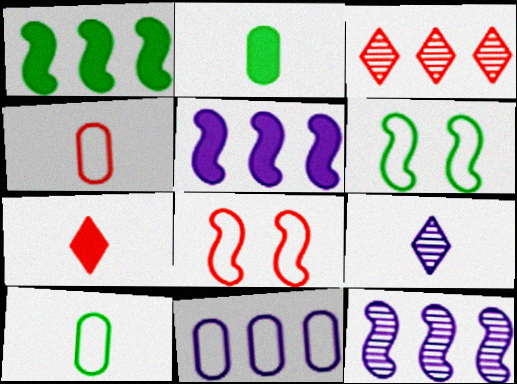[[1, 3, 11]]